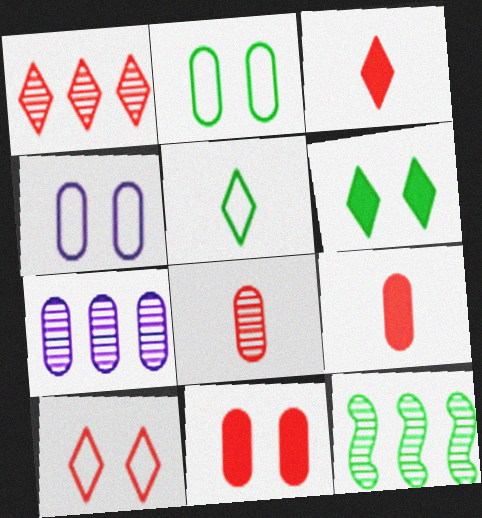[[1, 3, 10], 
[1, 7, 12], 
[2, 7, 9], 
[3, 4, 12]]